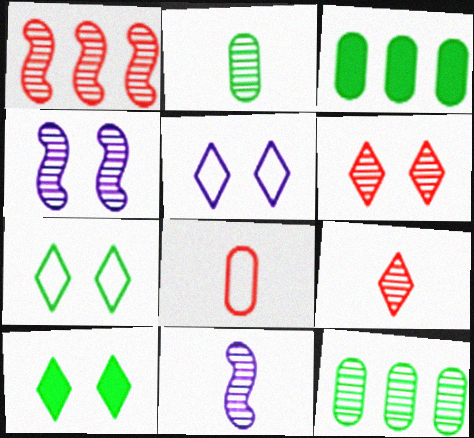[[2, 9, 11], 
[4, 9, 12], 
[5, 6, 10], 
[6, 11, 12]]